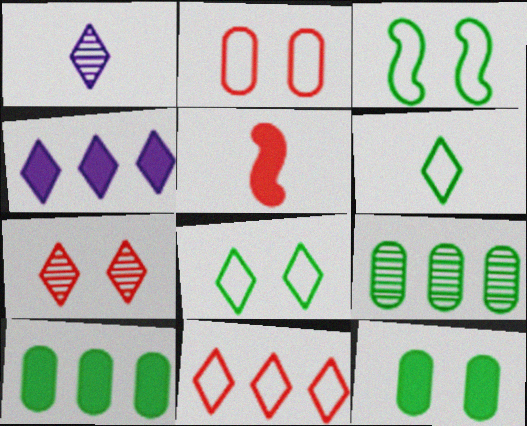[[4, 5, 12], 
[4, 6, 7]]